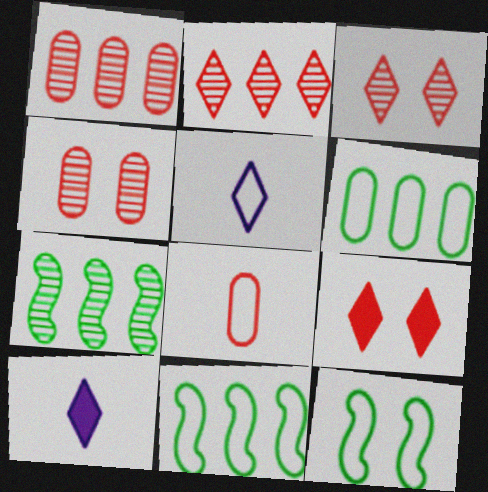[[1, 10, 12], 
[4, 10, 11]]